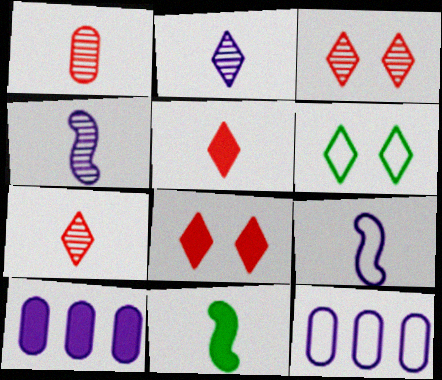[[3, 11, 12], 
[8, 10, 11]]